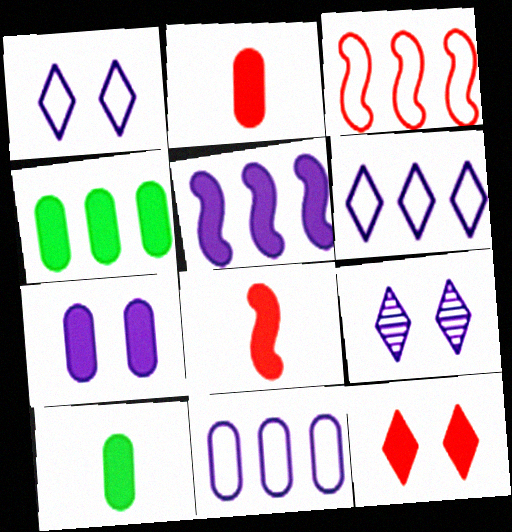[[2, 4, 7], 
[3, 9, 10], 
[5, 10, 12]]